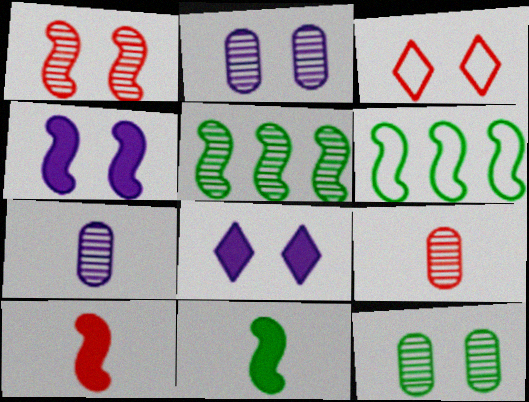[[3, 4, 12], 
[6, 8, 9]]